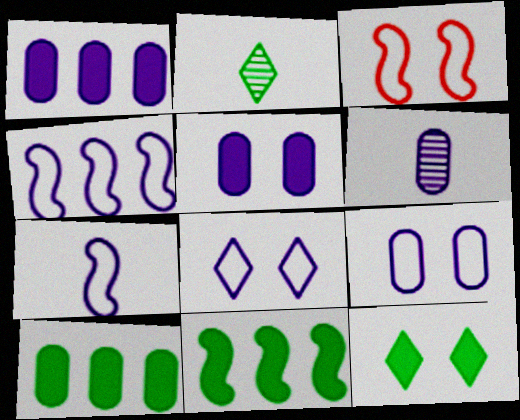[[1, 2, 3], 
[1, 6, 9]]